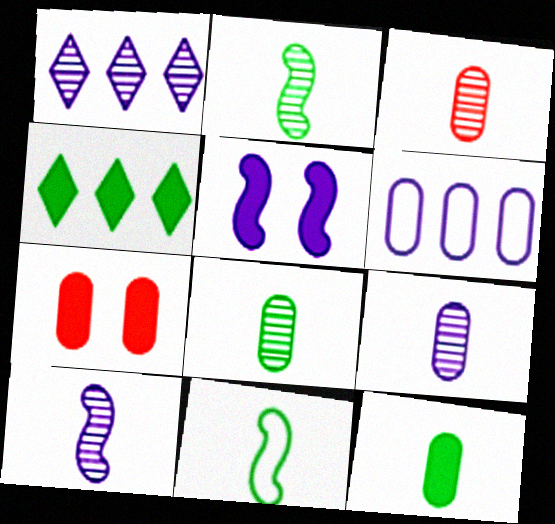[[1, 7, 11], 
[3, 8, 9], 
[6, 7, 8]]